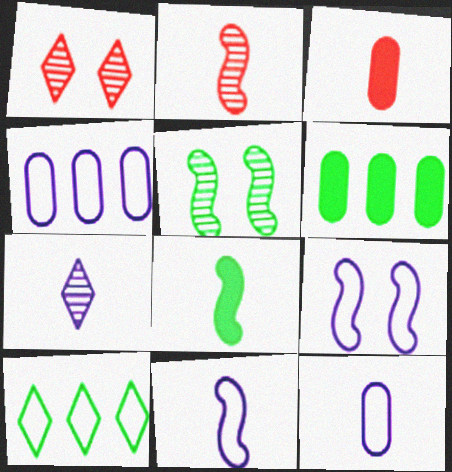[[1, 4, 8], 
[1, 6, 11], 
[2, 8, 11]]